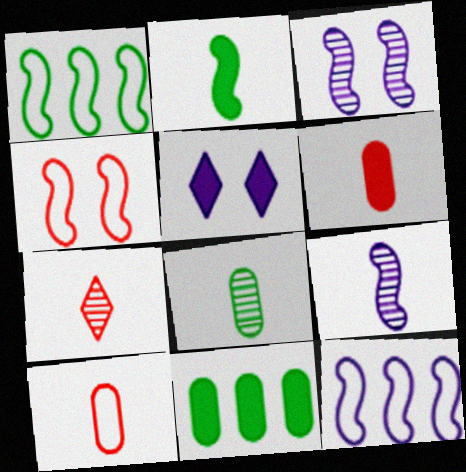[[7, 8, 9]]